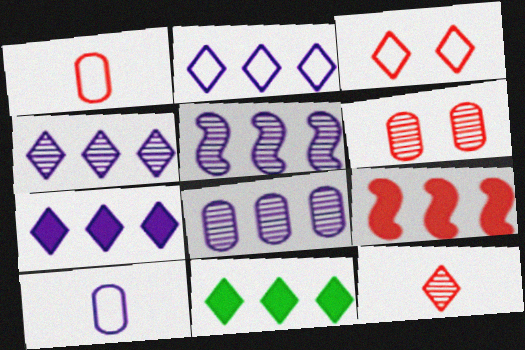[[2, 4, 7], 
[4, 5, 8]]